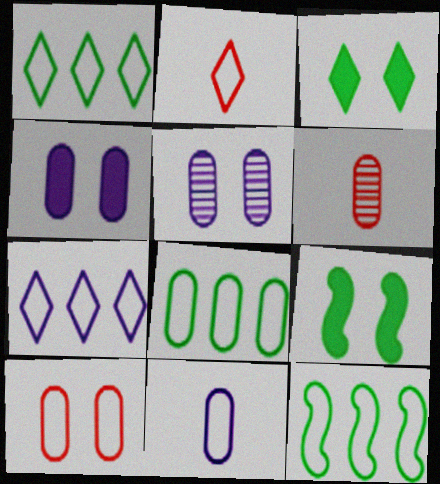[[1, 8, 12], 
[4, 6, 8], 
[6, 7, 9], 
[8, 10, 11]]